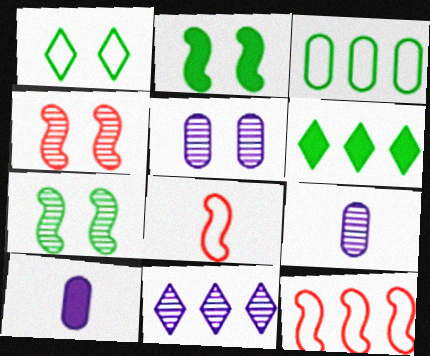[[5, 6, 8]]